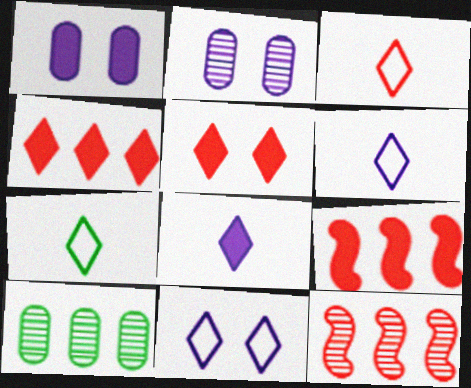[[1, 7, 12], 
[2, 7, 9], 
[3, 6, 7]]